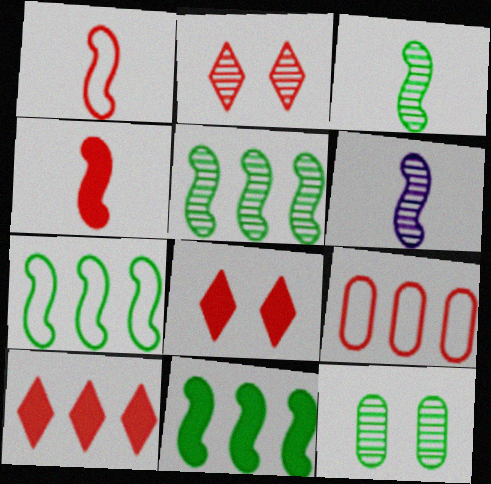[[2, 4, 9], 
[5, 7, 11]]